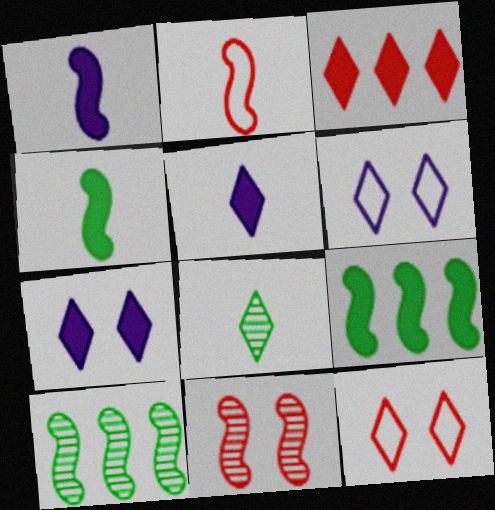[[3, 6, 8]]